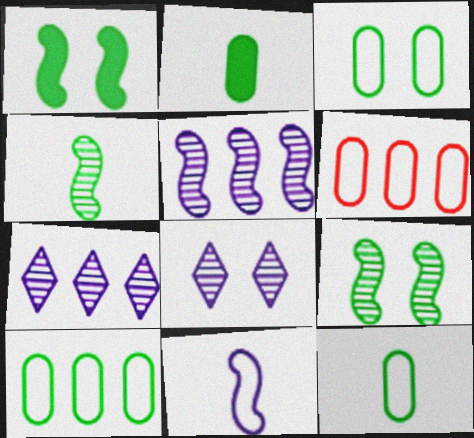[[3, 10, 12]]